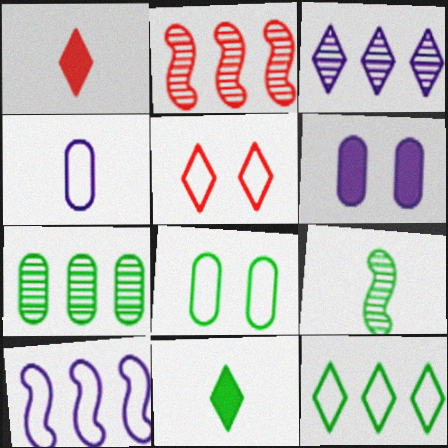[[1, 4, 9], 
[2, 3, 7], 
[3, 5, 11]]